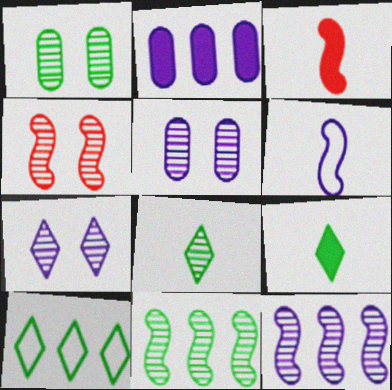[[1, 4, 7], 
[1, 8, 11], 
[2, 6, 7], 
[3, 5, 10]]